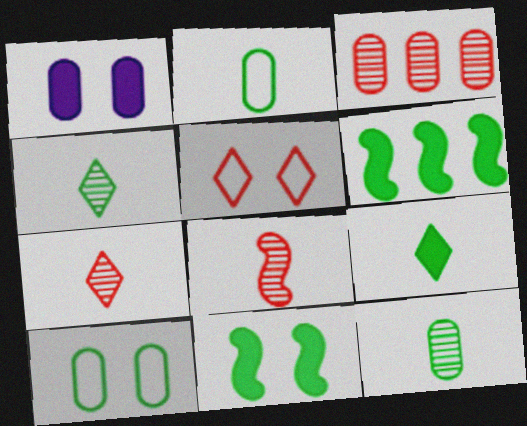[[1, 2, 3], 
[4, 6, 10]]